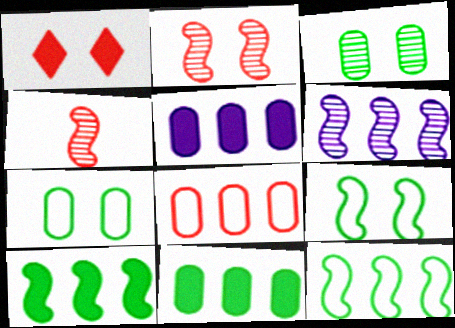[[1, 4, 8]]